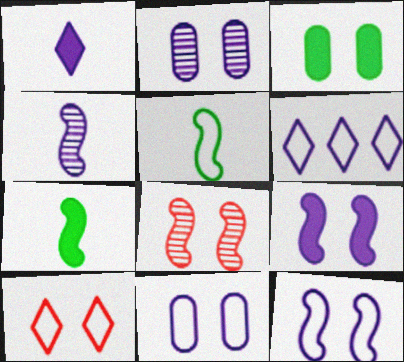[]